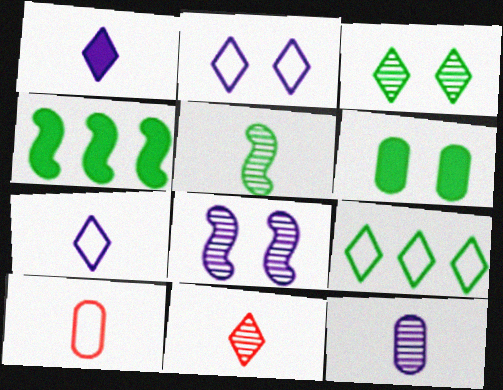[[1, 5, 10], 
[5, 6, 9], 
[5, 11, 12]]